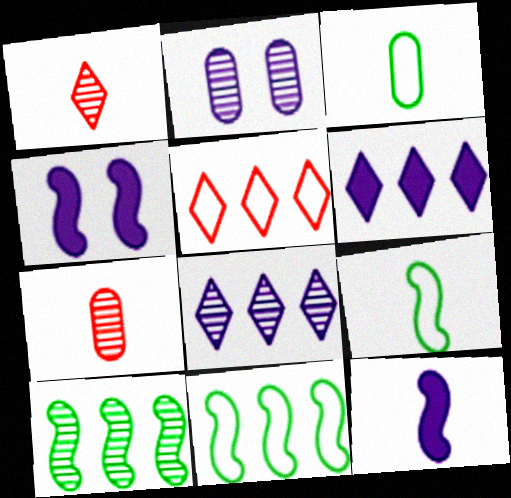[[1, 2, 10], 
[1, 3, 12]]